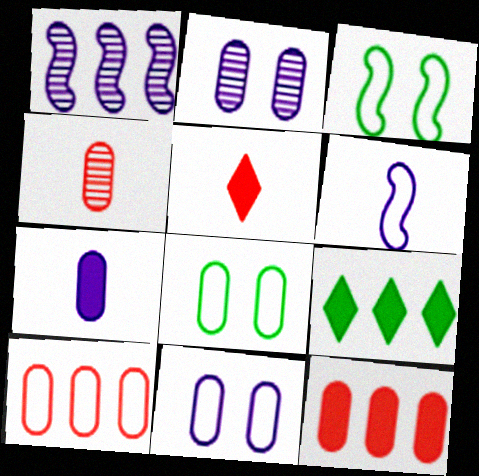[[1, 5, 8], 
[1, 9, 10]]